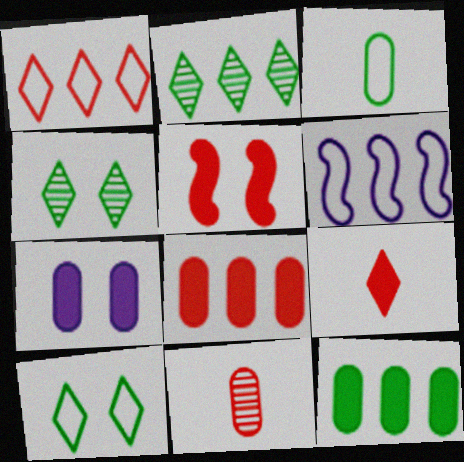[[1, 5, 11], 
[2, 6, 8], 
[5, 8, 9]]